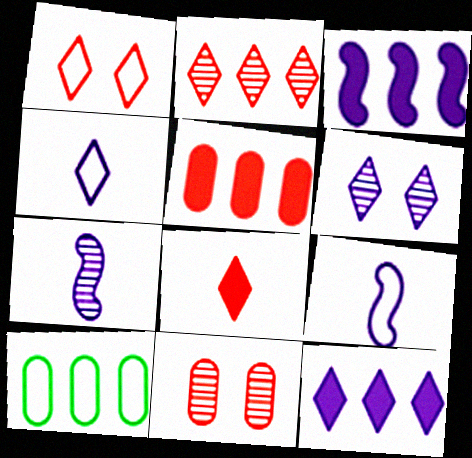[[1, 2, 8], 
[1, 9, 10], 
[2, 3, 10], 
[4, 6, 12]]